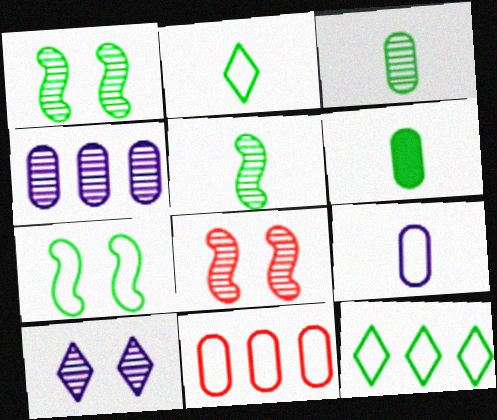[[1, 6, 12], 
[2, 5, 6]]